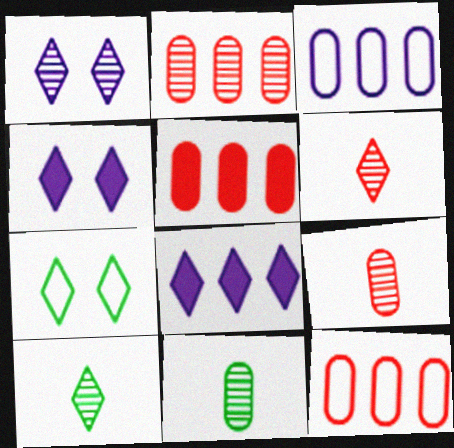[[2, 5, 12], 
[6, 7, 8]]